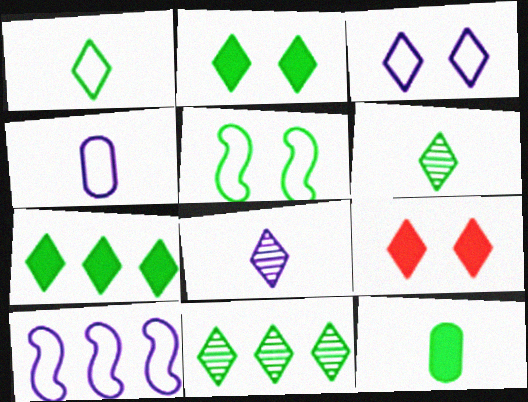[[1, 2, 11], 
[3, 4, 10], 
[5, 11, 12]]